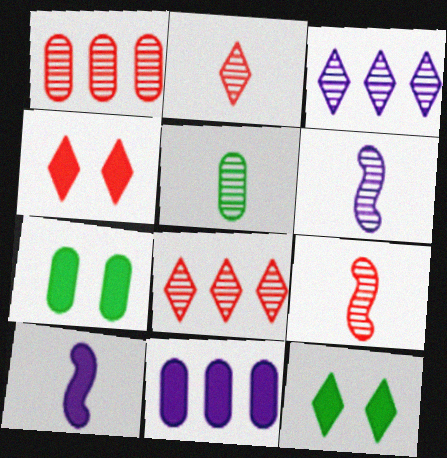[[2, 5, 6]]